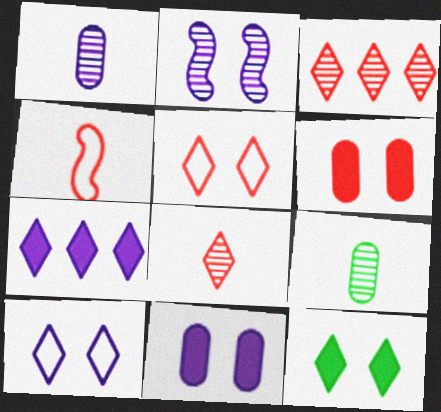[[2, 3, 9], 
[2, 10, 11], 
[3, 4, 6]]